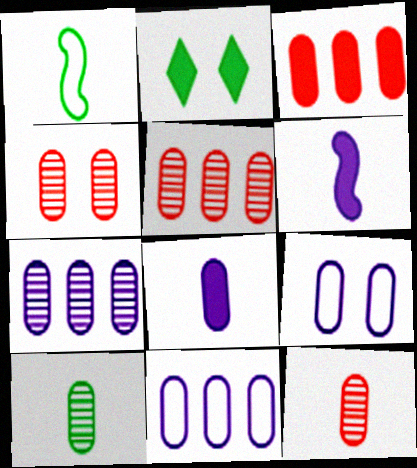[[2, 3, 6], 
[3, 9, 10], 
[4, 5, 12], 
[4, 7, 10], 
[7, 8, 9]]